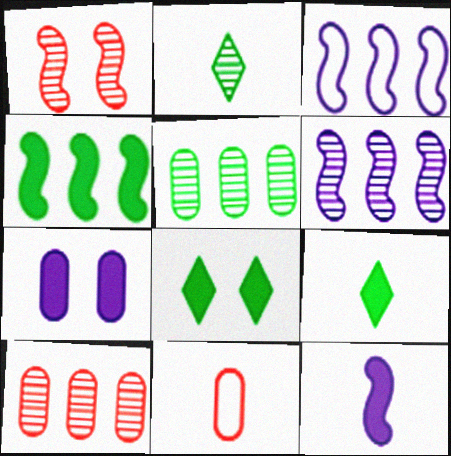[[2, 11, 12], 
[5, 7, 11], 
[6, 8, 11]]